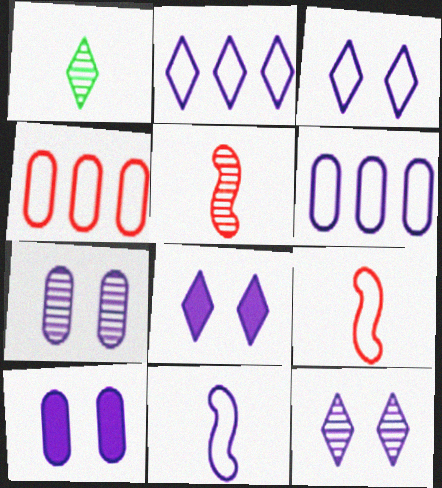[[3, 6, 11], 
[3, 8, 12]]